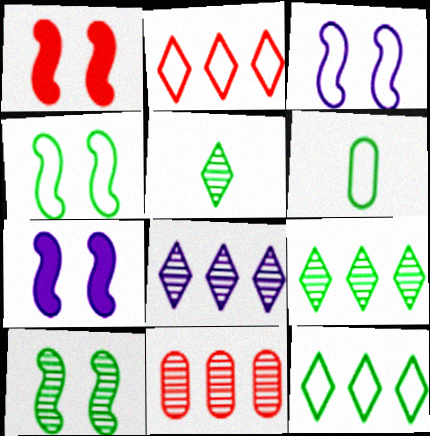[[1, 3, 10], 
[1, 6, 8], 
[2, 3, 6], 
[4, 6, 12]]